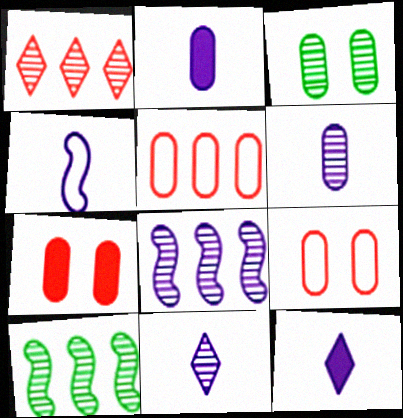[[2, 3, 5], 
[2, 4, 11], 
[4, 6, 12], 
[9, 10, 12]]